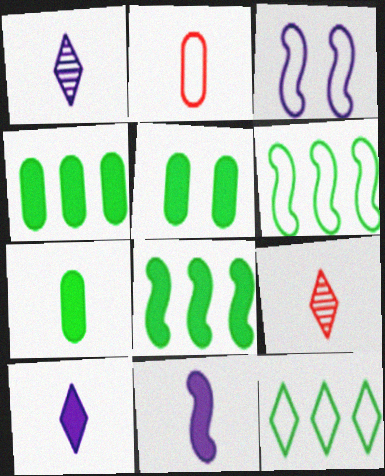[[2, 3, 12], 
[3, 4, 9], 
[4, 5, 7]]